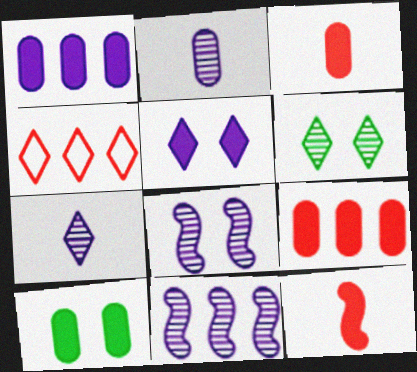[[1, 3, 10]]